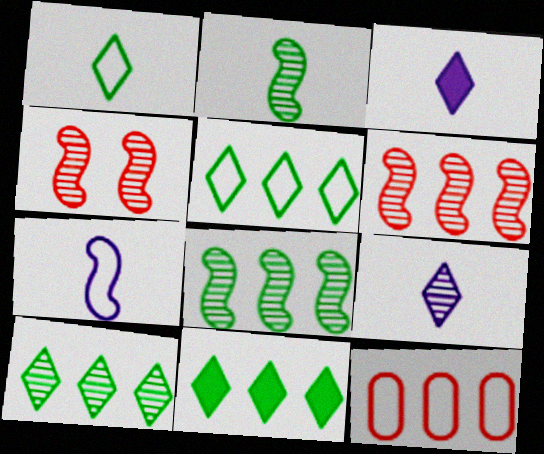[[5, 10, 11]]